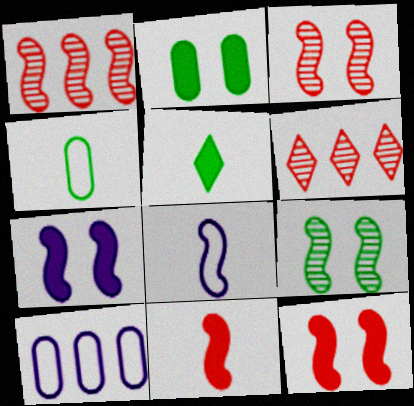[[2, 6, 8], 
[3, 5, 10], 
[4, 6, 7]]